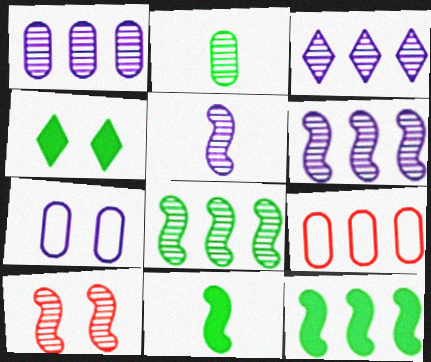[[1, 3, 6], 
[2, 3, 10], 
[3, 9, 12], 
[4, 5, 9], 
[4, 7, 10], 
[5, 8, 10]]